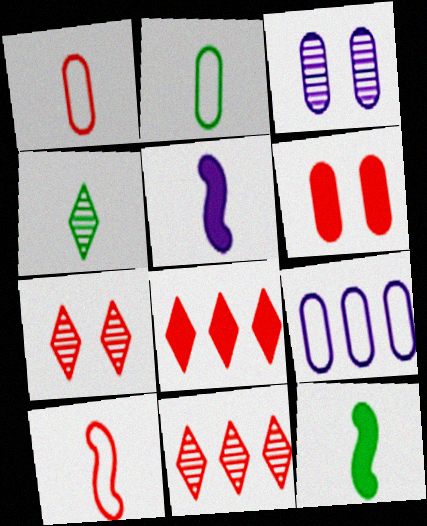[[1, 4, 5], 
[2, 4, 12], 
[6, 10, 11], 
[7, 9, 12]]